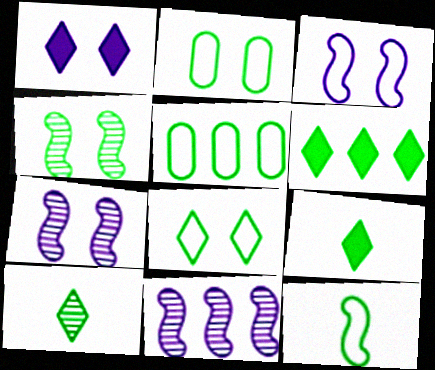[[4, 5, 9], 
[5, 8, 12], 
[6, 8, 10]]